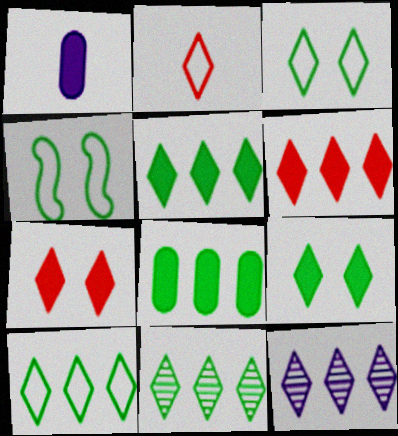[[2, 9, 12], 
[5, 10, 11], 
[6, 10, 12]]